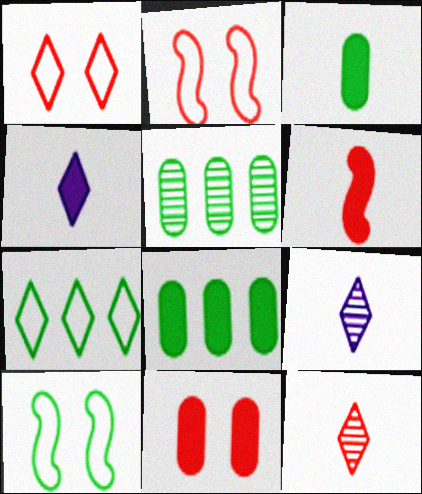[[2, 4, 5], 
[2, 8, 9], 
[3, 4, 6]]